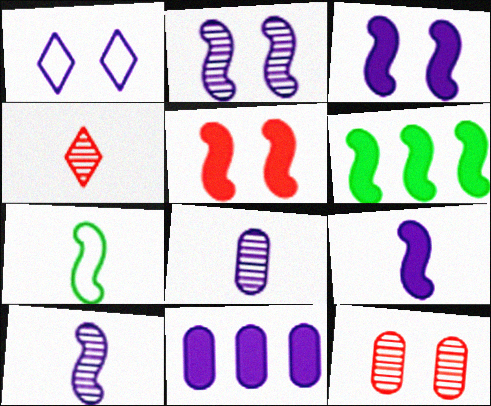[[1, 10, 11], 
[5, 6, 9]]